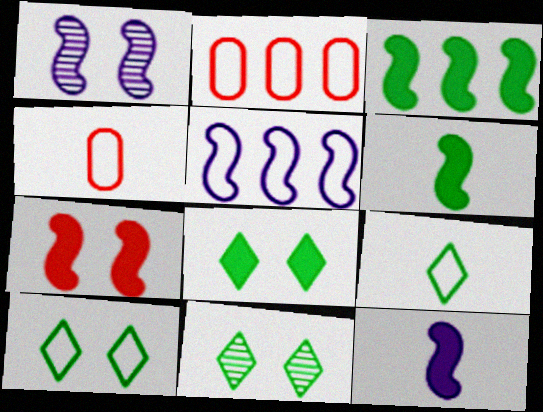[[1, 5, 12], 
[2, 11, 12], 
[3, 7, 12], 
[4, 5, 10], 
[8, 10, 11]]